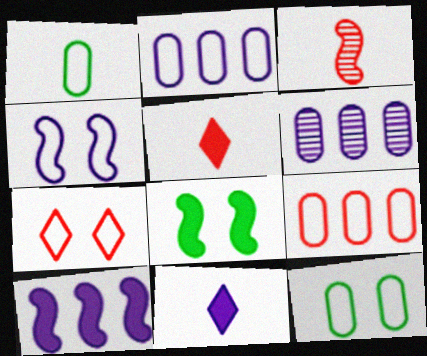[[1, 3, 11], 
[4, 6, 11], 
[4, 7, 12]]